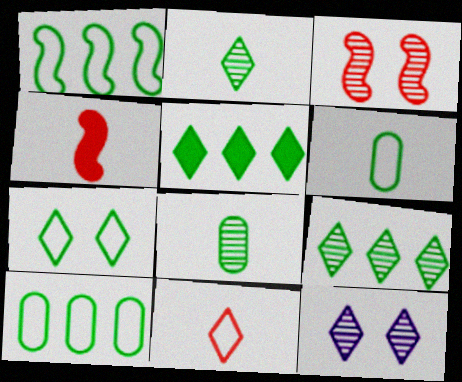[[1, 6, 7], 
[2, 5, 7], 
[4, 10, 12], 
[5, 11, 12]]